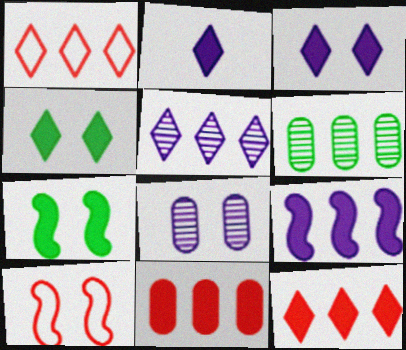[[1, 6, 9], 
[2, 4, 12], 
[2, 6, 10], 
[2, 7, 11], 
[4, 8, 10]]